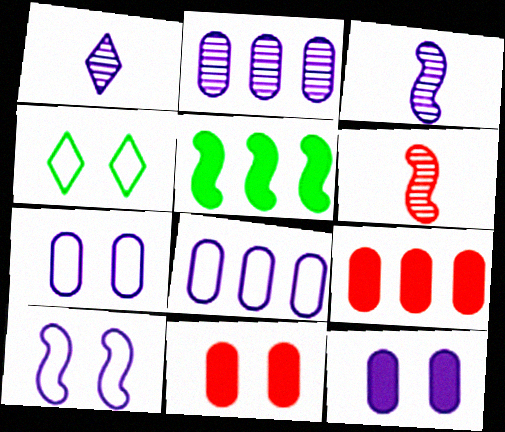[[3, 4, 9], 
[5, 6, 10]]